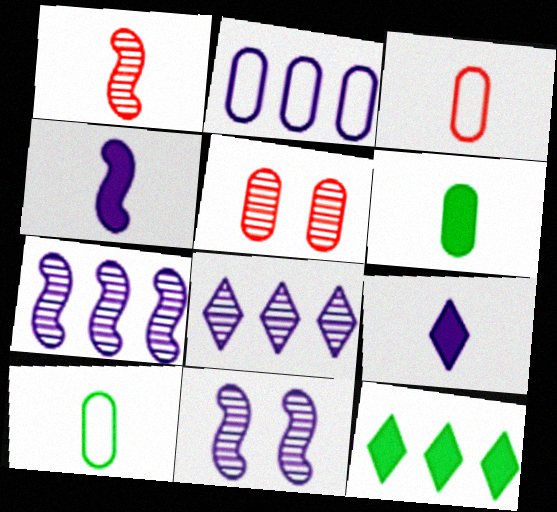[[1, 9, 10], 
[2, 5, 6], 
[2, 9, 11], 
[3, 11, 12]]